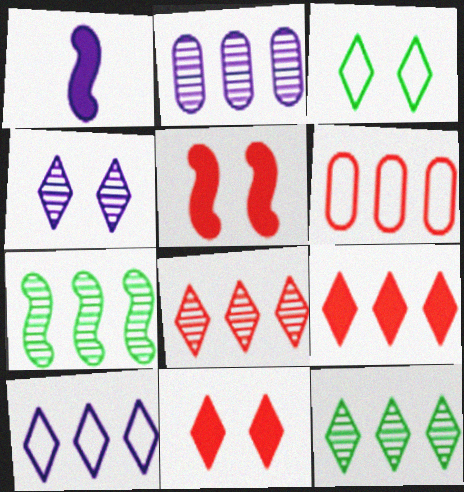[[2, 7, 8], 
[3, 4, 11], 
[9, 10, 12]]